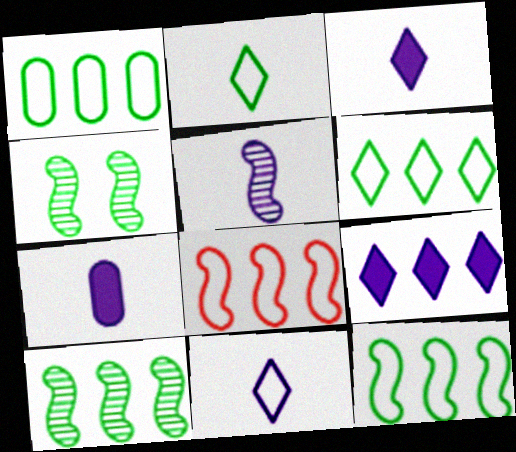[[1, 6, 12], 
[5, 7, 11]]